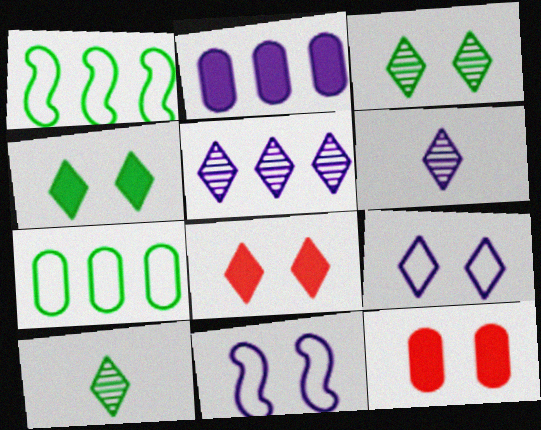[[1, 6, 12], 
[2, 6, 11], 
[3, 8, 9], 
[3, 11, 12]]